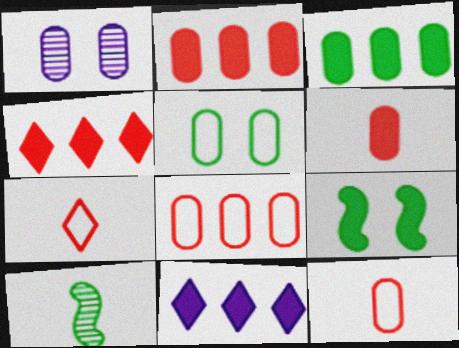[[1, 3, 12], 
[6, 9, 11]]